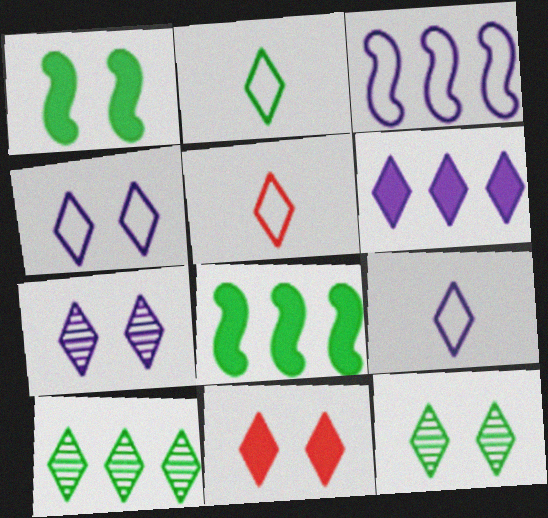[[2, 5, 9], 
[4, 11, 12], 
[5, 6, 12], 
[6, 7, 9], 
[9, 10, 11]]